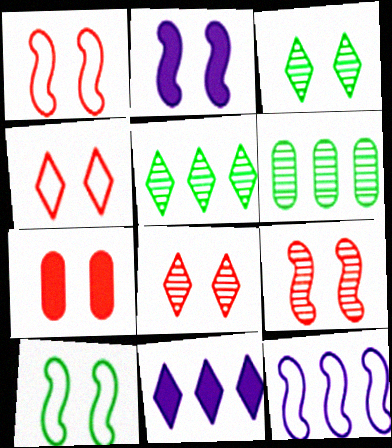[[1, 7, 8], 
[2, 9, 10], 
[4, 7, 9]]